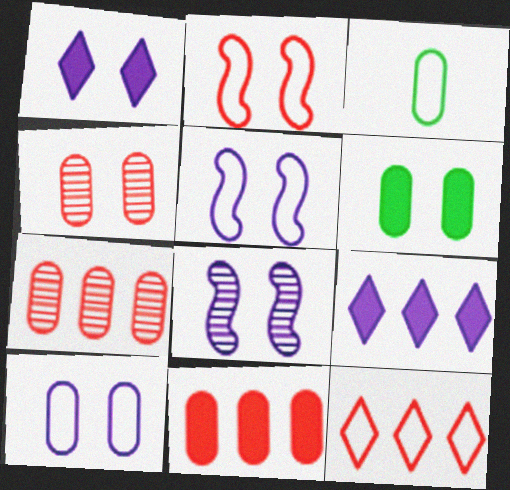[[1, 8, 10], 
[3, 5, 12], 
[4, 6, 10]]